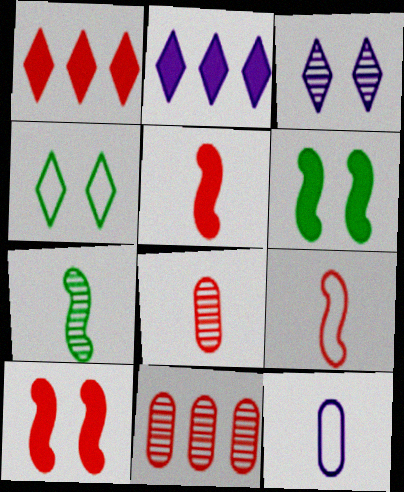[[3, 7, 11]]